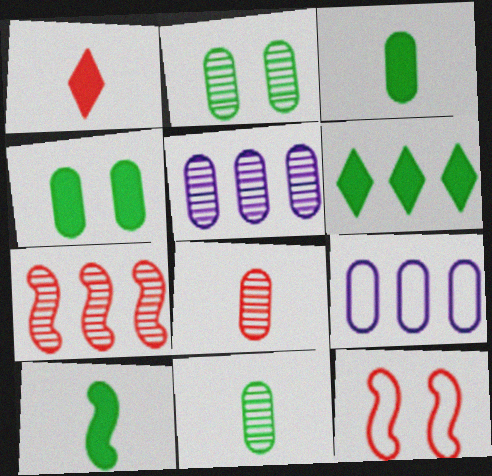[[2, 5, 8], 
[4, 6, 10], 
[4, 8, 9], 
[6, 7, 9]]